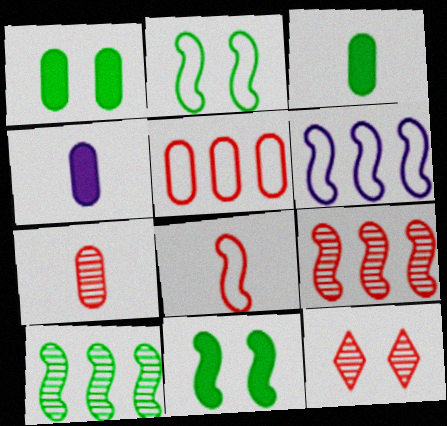[[2, 6, 8], 
[3, 6, 12], 
[7, 9, 12]]